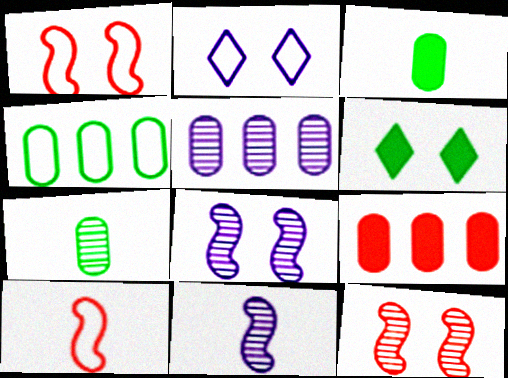[[2, 4, 10], 
[4, 5, 9], 
[5, 6, 10]]